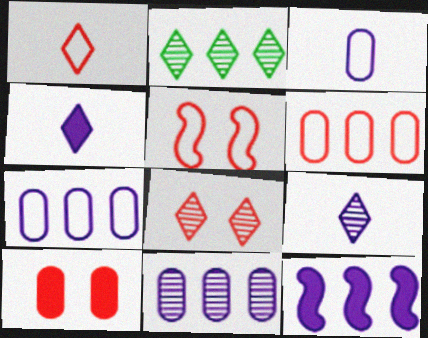[[1, 5, 6], 
[2, 6, 12], 
[2, 8, 9], 
[5, 8, 10]]